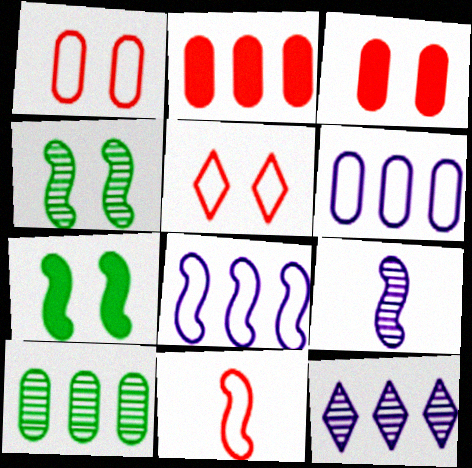[[2, 6, 10]]